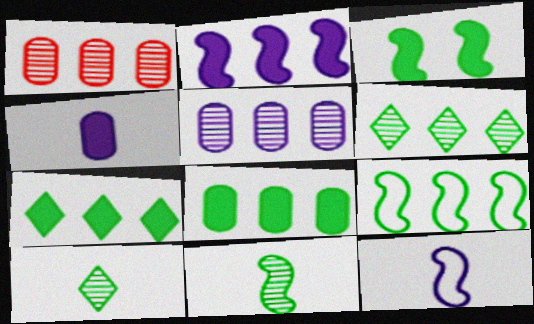[[3, 9, 11], 
[6, 8, 9]]